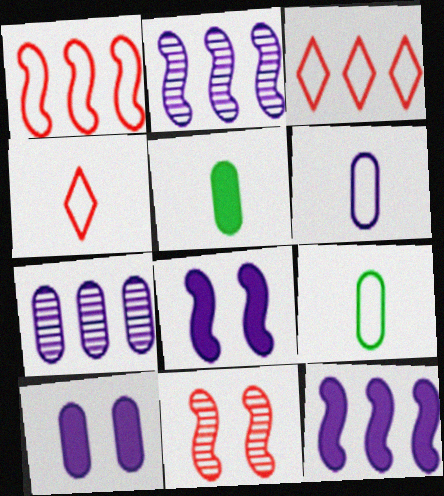[[6, 7, 10]]